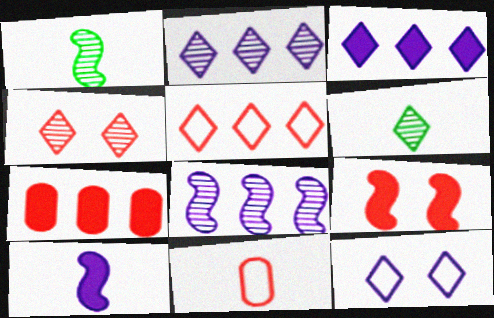[[1, 7, 12], 
[2, 4, 6], 
[6, 10, 11]]